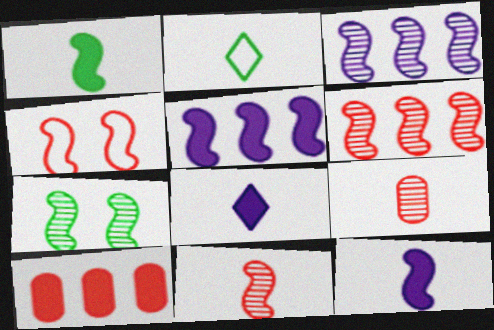[[1, 3, 4], 
[2, 9, 12], 
[3, 7, 11]]